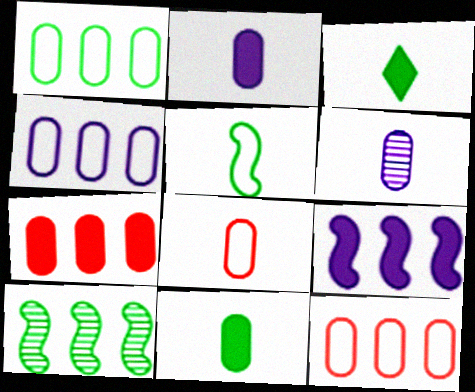[[1, 4, 12], 
[6, 8, 11]]